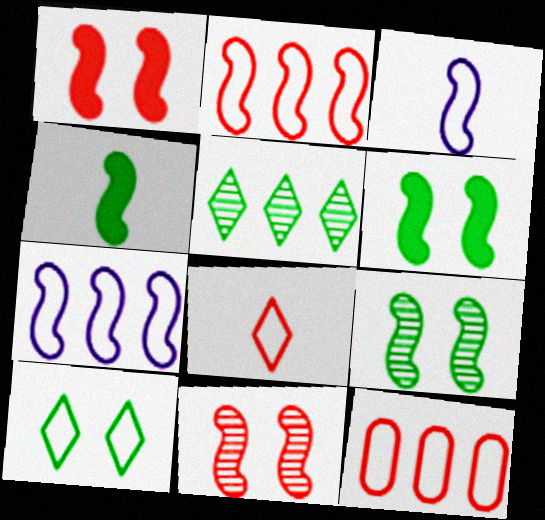[[3, 10, 12], 
[4, 7, 11]]